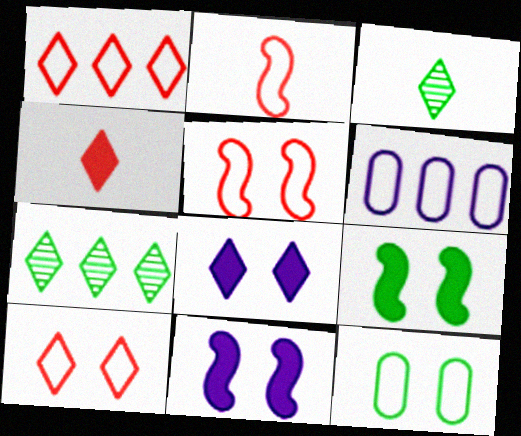[[1, 3, 8]]